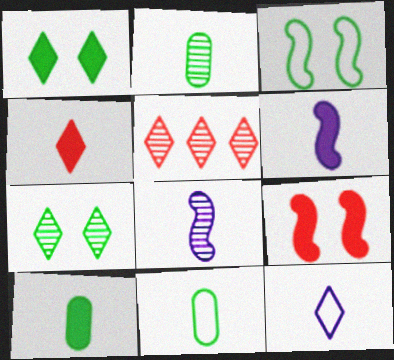[[1, 5, 12], 
[2, 10, 11], 
[4, 6, 10], 
[4, 8, 11]]